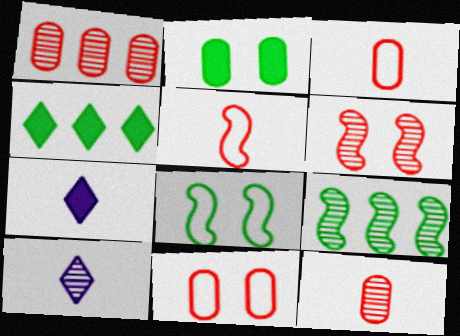[[1, 7, 8], 
[7, 9, 11]]